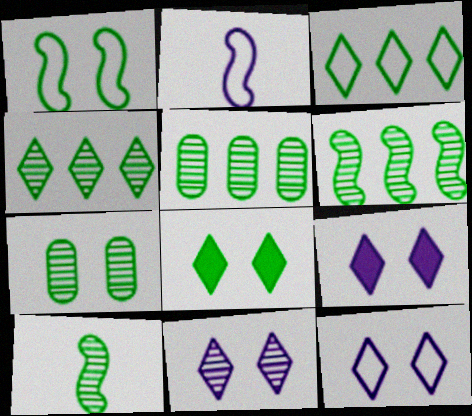[[1, 7, 8], 
[4, 5, 6], 
[4, 7, 10], 
[9, 11, 12]]